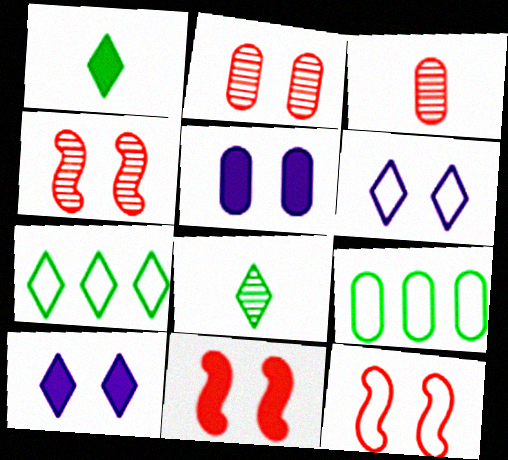[[3, 5, 9], 
[4, 11, 12]]